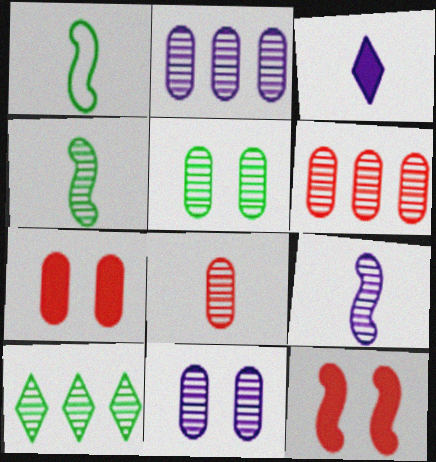[[1, 3, 8], 
[2, 5, 8], 
[4, 5, 10]]